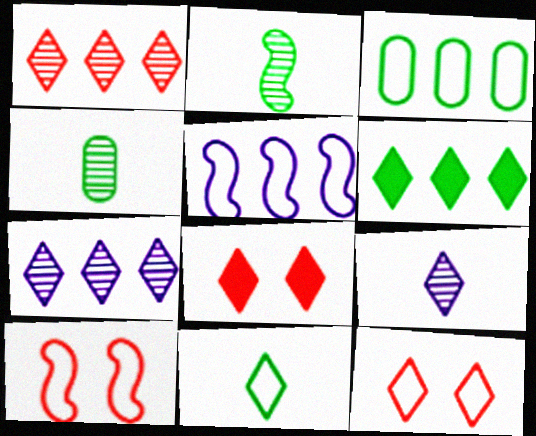[[4, 5, 8], 
[6, 9, 12], 
[7, 8, 11]]